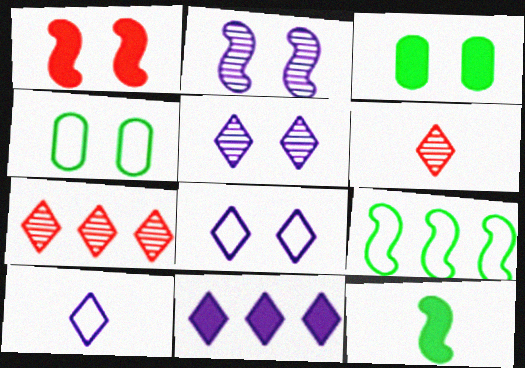[[1, 4, 5], 
[5, 10, 11]]